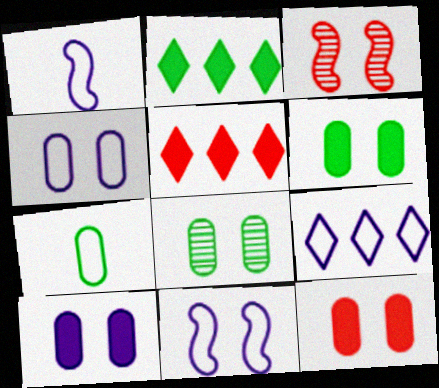[[1, 4, 9], 
[1, 5, 8], 
[4, 8, 12], 
[6, 10, 12]]